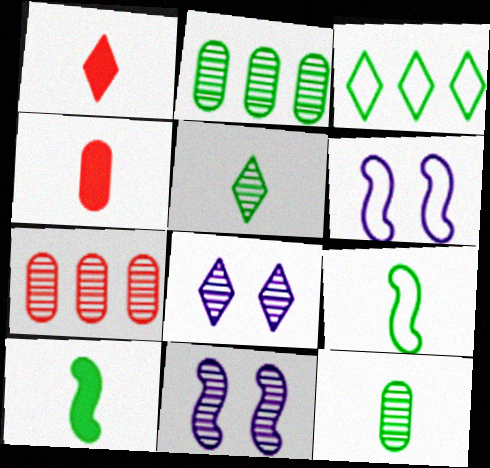[[1, 2, 6], 
[1, 3, 8], 
[3, 4, 11], 
[5, 7, 11]]